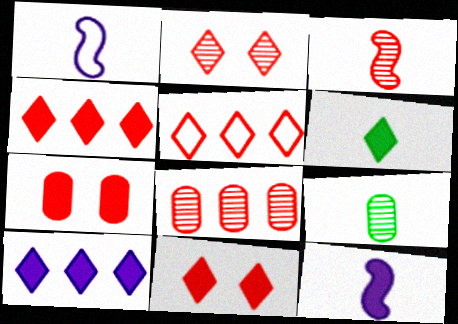[[2, 3, 8], 
[3, 5, 7], 
[6, 10, 11]]